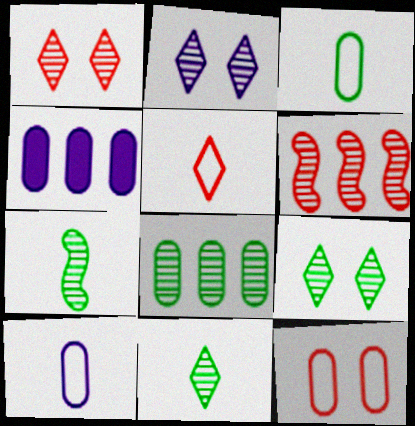[[1, 2, 9], 
[7, 8, 9]]